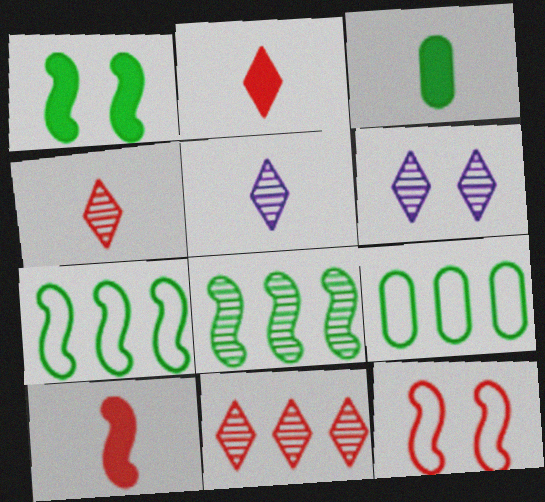[[6, 9, 10]]